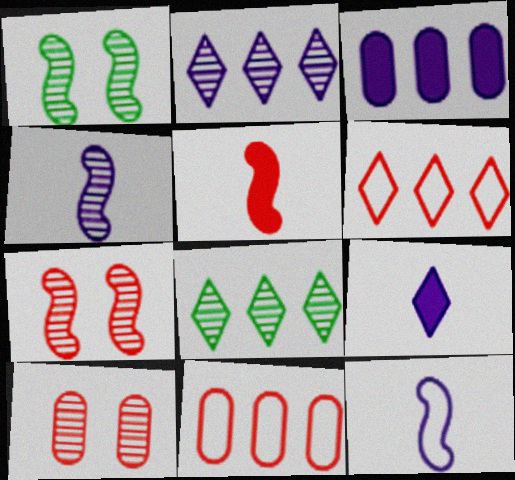[[1, 9, 11], 
[4, 8, 10], 
[5, 6, 10]]